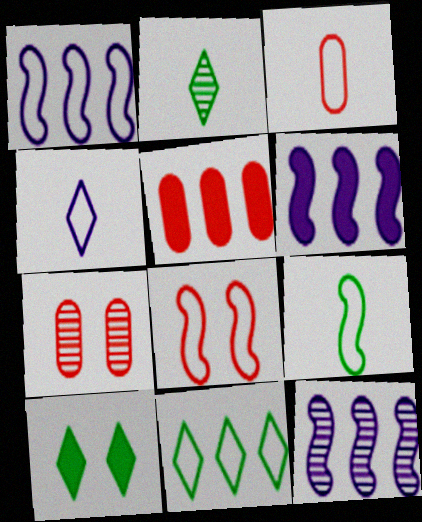[[1, 6, 12], 
[1, 8, 9], 
[2, 7, 12], 
[2, 10, 11], 
[3, 4, 9], 
[3, 5, 7], 
[3, 10, 12], 
[5, 11, 12]]